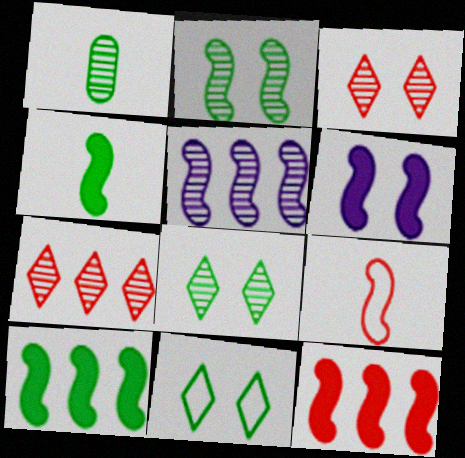[[1, 3, 5], 
[1, 10, 11], 
[4, 6, 12]]